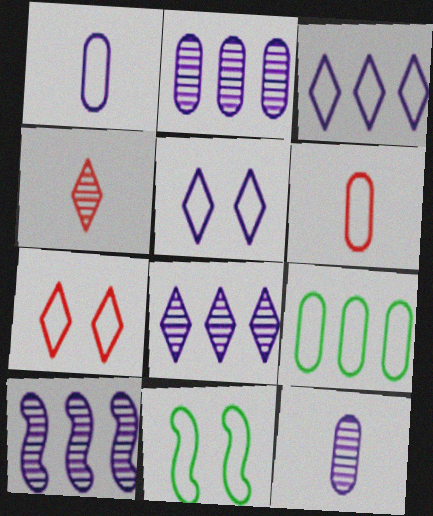[[2, 8, 10], 
[3, 6, 11]]